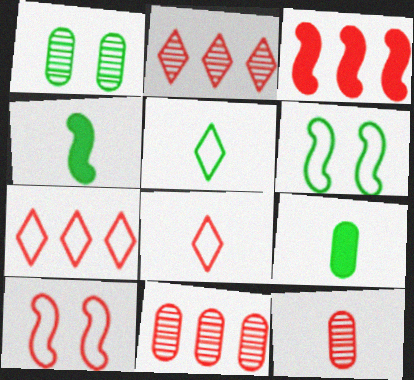[[3, 7, 11]]